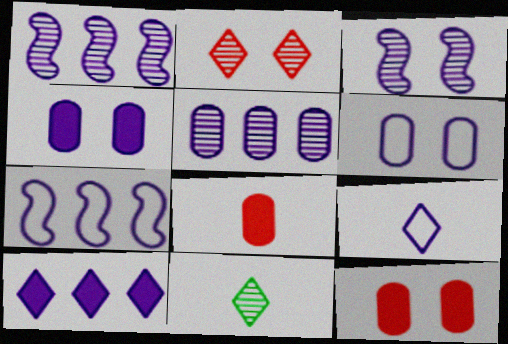[[1, 4, 9], 
[5, 7, 10], 
[6, 7, 9], 
[7, 11, 12]]